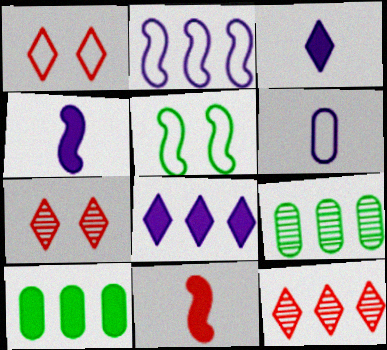[[1, 4, 9], 
[2, 10, 12]]